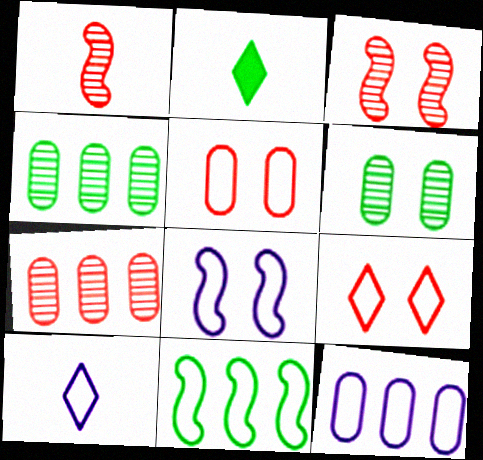[[2, 3, 12], 
[2, 6, 11], 
[2, 7, 8], 
[5, 10, 11], 
[8, 10, 12]]